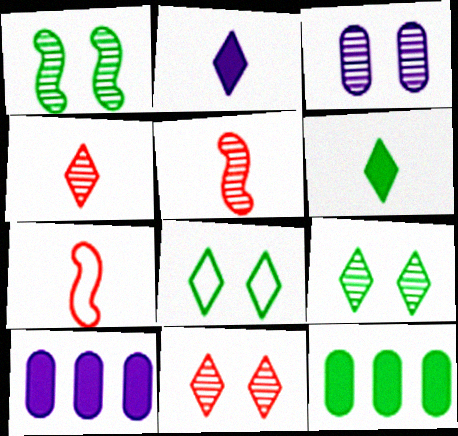[[1, 3, 11], 
[5, 8, 10], 
[7, 9, 10]]